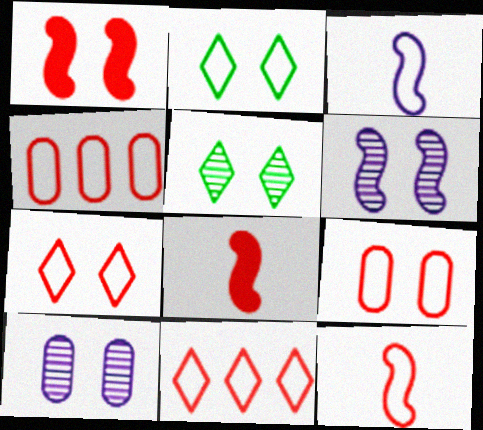[[1, 2, 10], 
[2, 3, 4], 
[4, 7, 12], 
[9, 11, 12]]